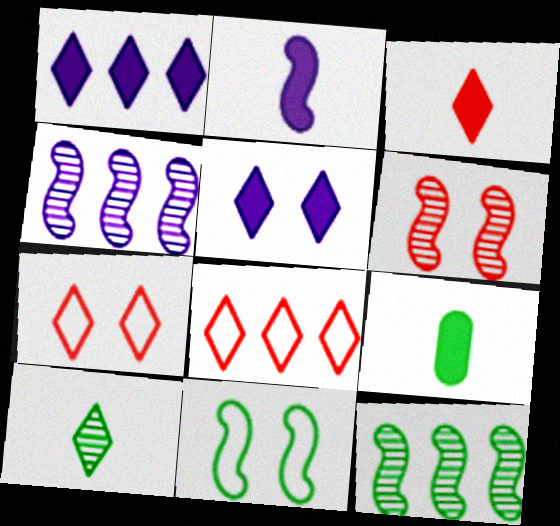[[1, 7, 10], 
[2, 3, 9], 
[4, 7, 9], 
[5, 8, 10]]